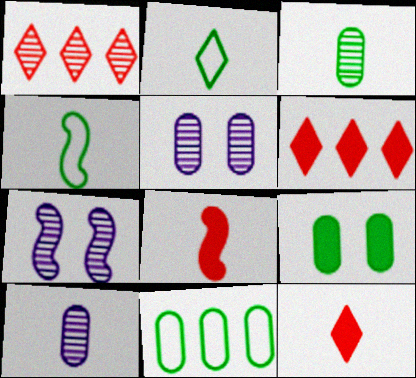[[1, 3, 7], 
[2, 8, 10], 
[3, 9, 11], 
[4, 5, 6], 
[4, 10, 12], 
[7, 11, 12]]